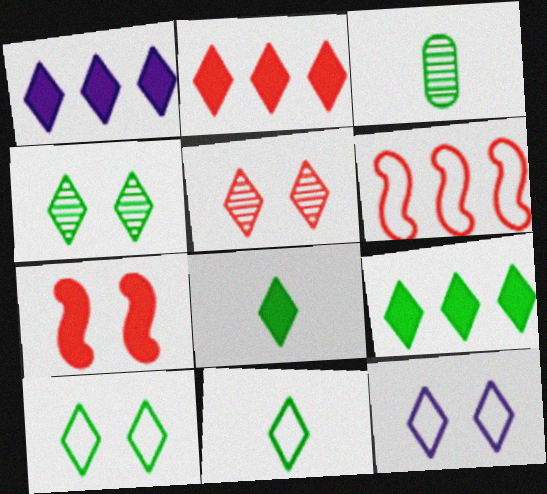[[1, 2, 9], 
[1, 5, 11], 
[4, 9, 11]]